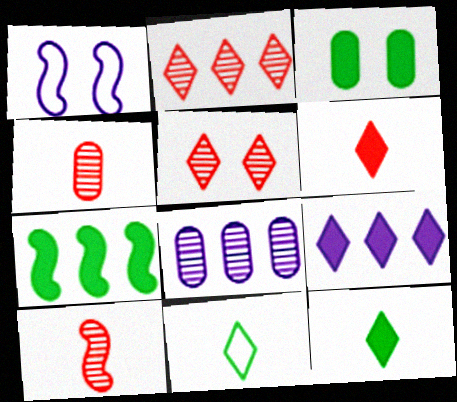[[1, 3, 5], 
[1, 7, 10], 
[3, 7, 12], 
[5, 9, 11]]